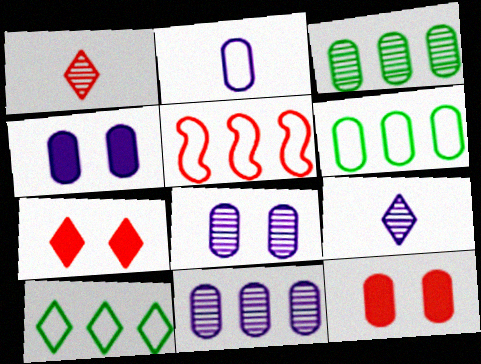[[1, 5, 12], 
[2, 3, 12], 
[2, 4, 11], 
[7, 9, 10]]